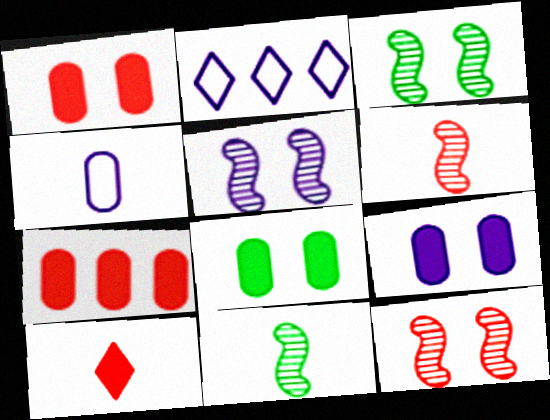[[1, 2, 11], 
[1, 8, 9], 
[2, 6, 8], 
[3, 5, 12], 
[4, 10, 11]]